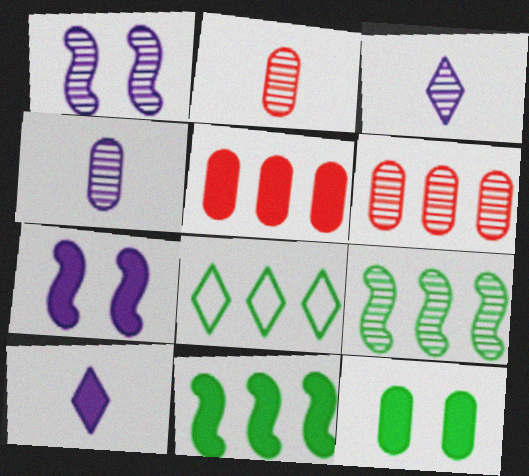[[2, 7, 8]]